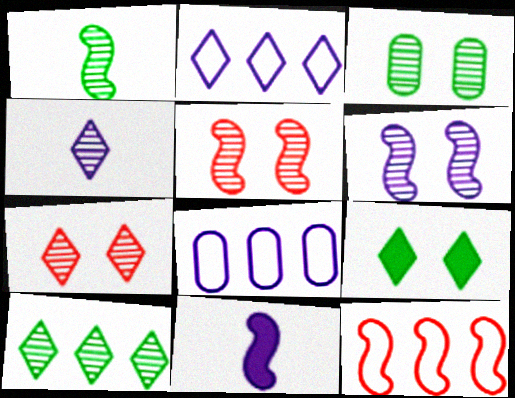[[1, 3, 10], 
[3, 6, 7], 
[4, 7, 10]]